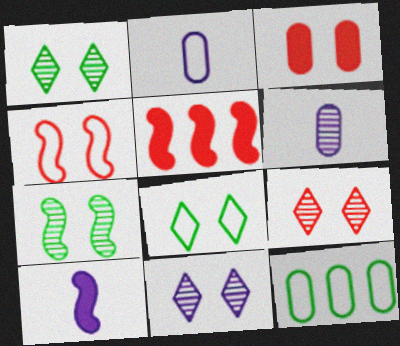[[1, 2, 5], 
[1, 9, 11], 
[3, 4, 9], 
[3, 6, 12], 
[5, 6, 8], 
[9, 10, 12]]